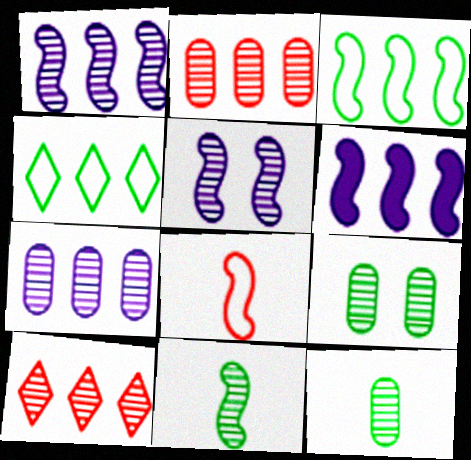[[2, 4, 6], 
[5, 10, 12]]